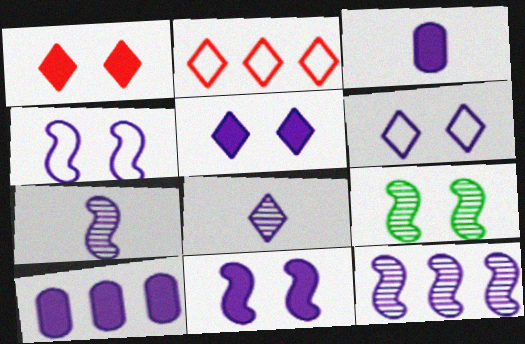[[2, 3, 9], 
[3, 6, 12], 
[4, 8, 10], 
[6, 7, 10]]